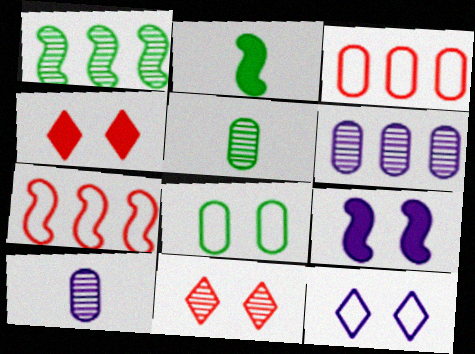[[1, 10, 11], 
[8, 9, 11]]